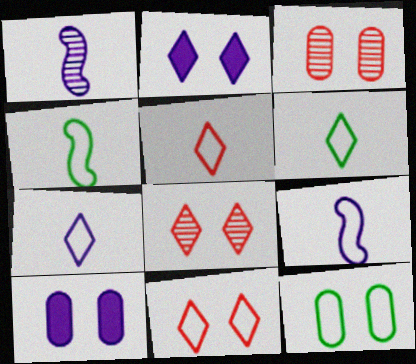[[3, 10, 12], 
[5, 6, 7]]